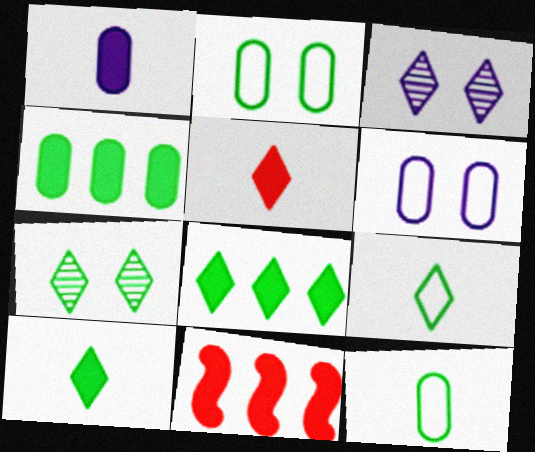[[3, 11, 12], 
[7, 8, 9]]